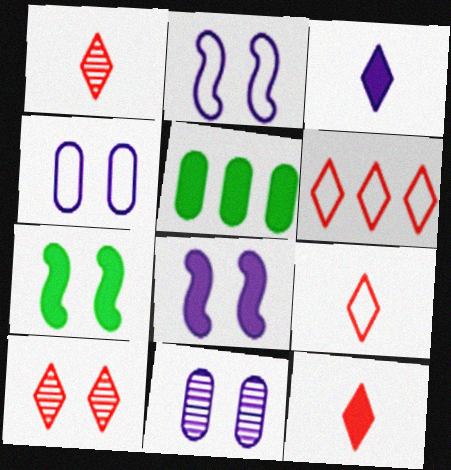[[1, 2, 5], 
[1, 9, 12], 
[4, 7, 10], 
[5, 8, 12], 
[6, 10, 12]]